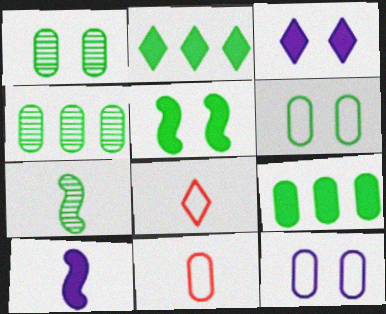[[2, 6, 7]]